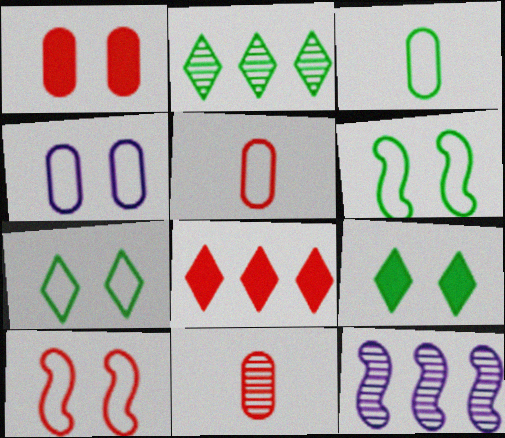[[4, 7, 10], 
[5, 9, 12], 
[8, 10, 11]]